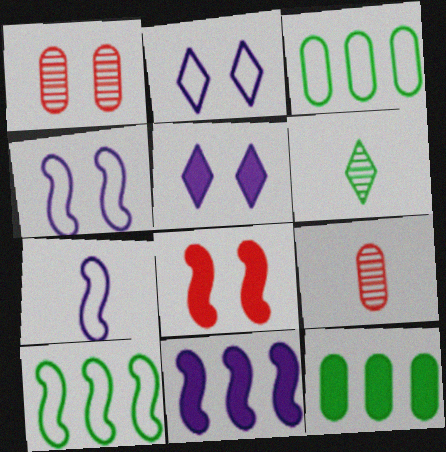[[5, 9, 10]]